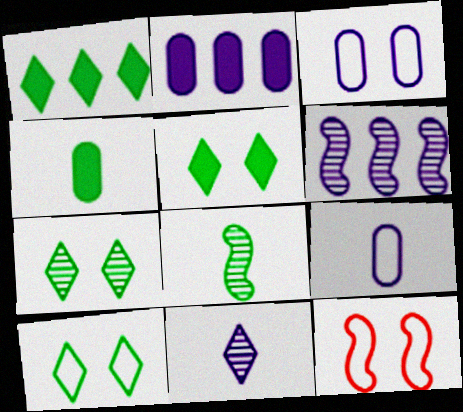[[3, 10, 12], 
[5, 7, 10]]